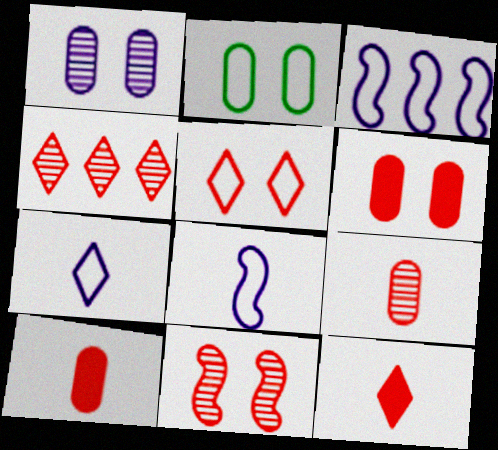[[1, 2, 6], 
[4, 5, 12], 
[4, 9, 11], 
[5, 6, 11]]